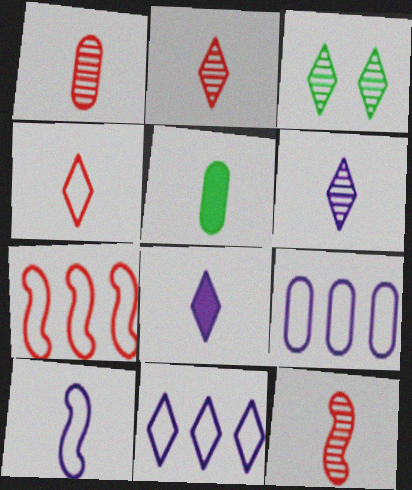[[1, 2, 12], 
[2, 5, 10]]